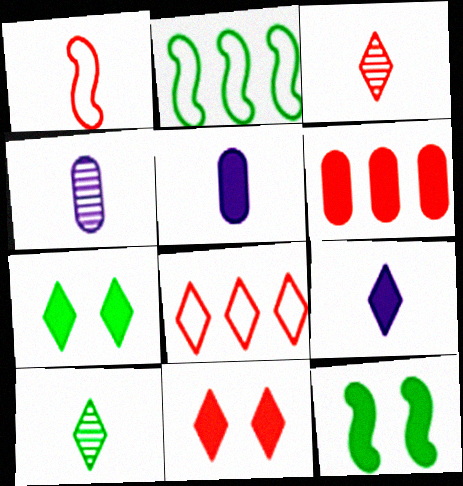[[1, 5, 10], 
[2, 4, 11], 
[3, 8, 11], 
[4, 8, 12], 
[6, 9, 12]]